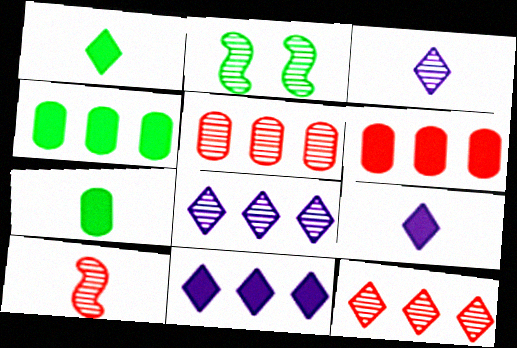[[2, 3, 5]]